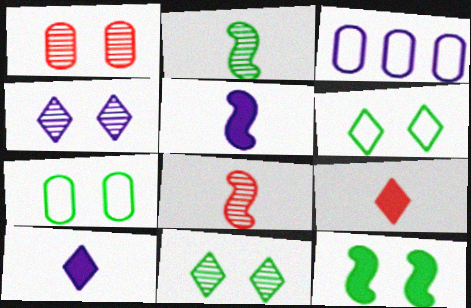[[3, 4, 5], 
[7, 11, 12]]